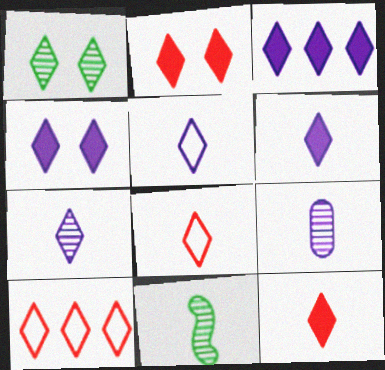[[1, 3, 8], 
[1, 6, 10], 
[3, 4, 6], 
[5, 6, 7]]